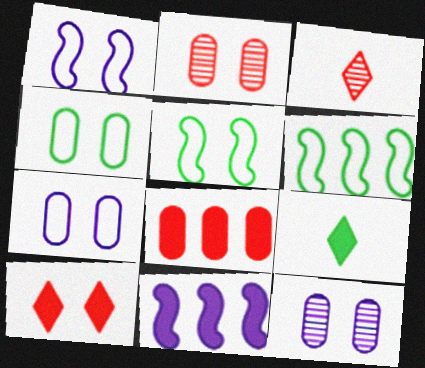[[3, 4, 11], 
[5, 10, 12]]